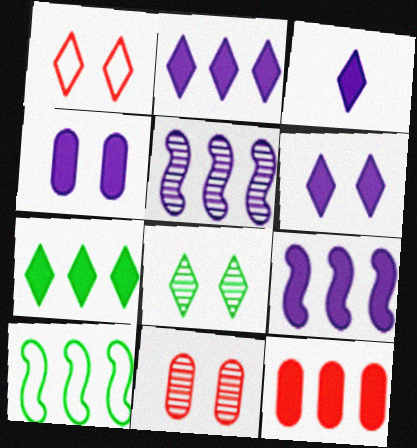[[1, 6, 8], 
[2, 3, 6], 
[3, 4, 9], 
[3, 10, 11], 
[7, 9, 12]]